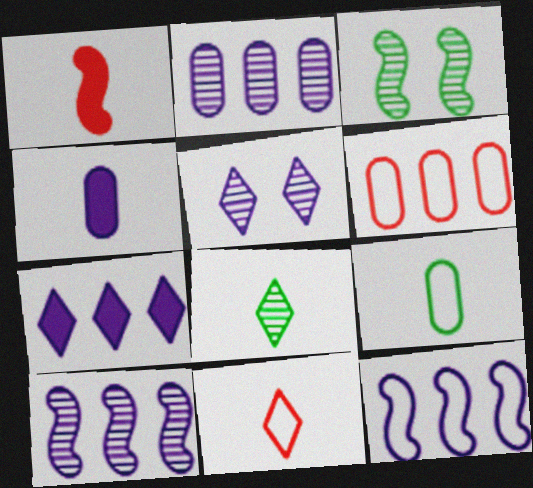[[1, 3, 12], 
[2, 7, 12], 
[4, 5, 12]]